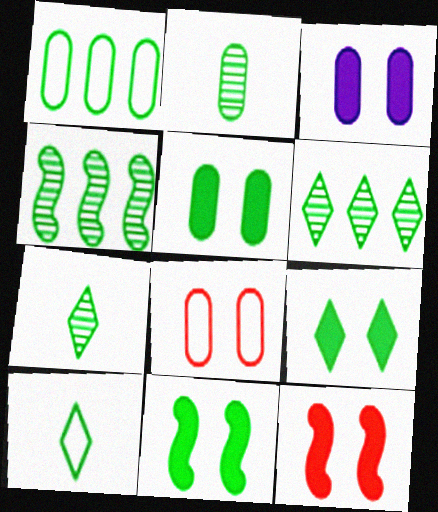[[1, 2, 5], 
[1, 7, 11], 
[3, 9, 12], 
[4, 5, 10], 
[5, 9, 11], 
[6, 9, 10]]